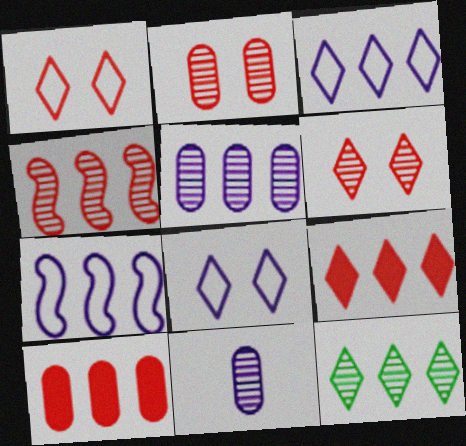[[3, 9, 12], 
[4, 5, 12], 
[7, 10, 12]]